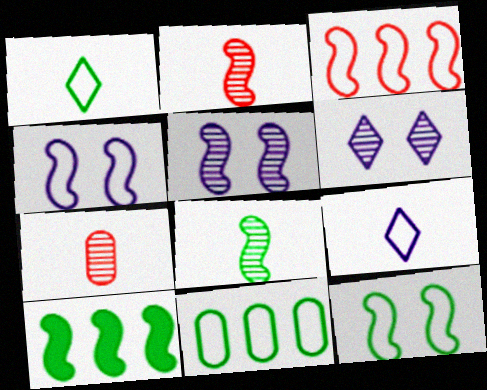[[1, 11, 12], 
[2, 4, 10], 
[8, 10, 12]]